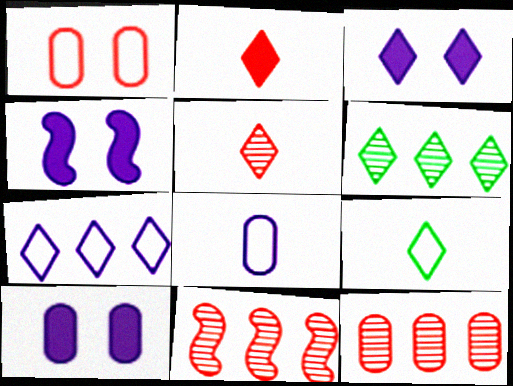[[1, 2, 11], 
[3, 4, 10], 
[4, 9, 12], 
[9, 10, 11]]